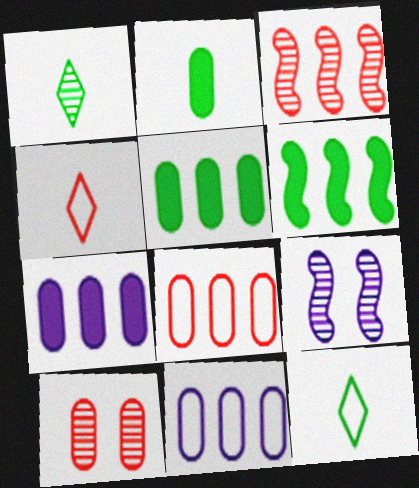[[2, 10, 11], 
[4, 5, 9]]